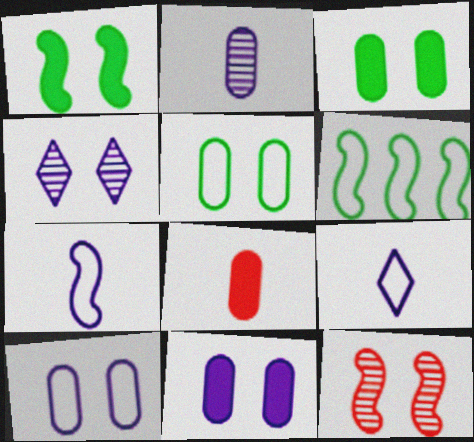[[4, 6, 8]]